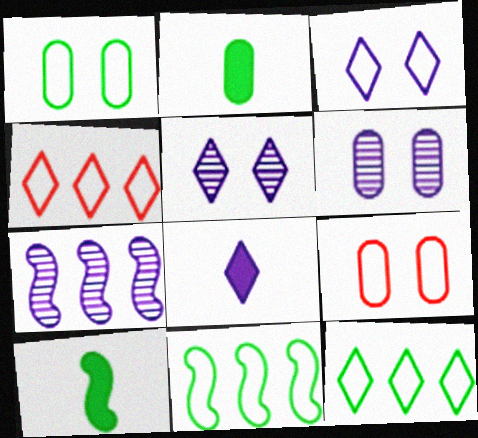[[4, 6, 10]]